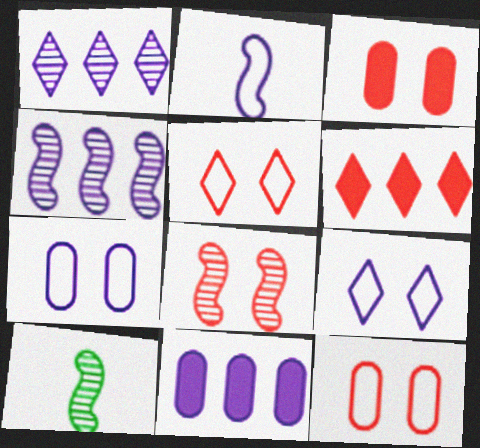[[3, 5, 8], 
[4, 8, 10], 
[5, 10, 11], 
[6, 7, 10]]